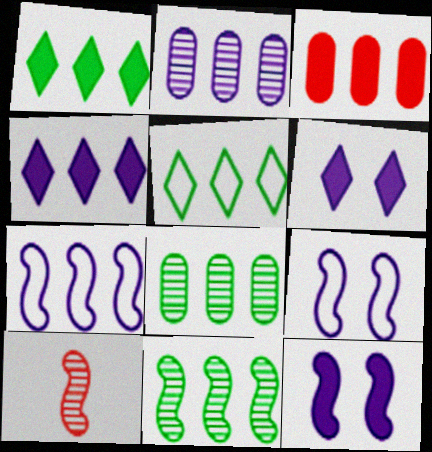[[2, 4, 7]]